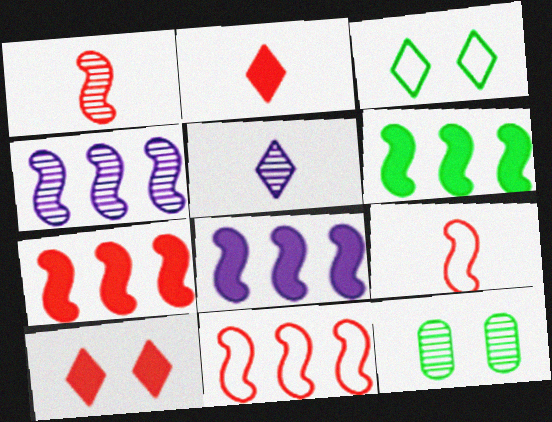[[4, 6, 11], 
[6, 7, 8]]